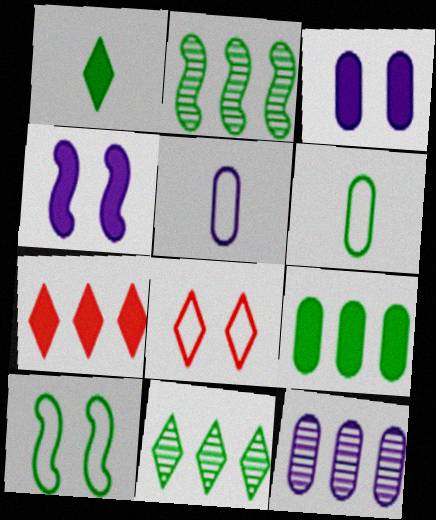[[3, 5, 12]]